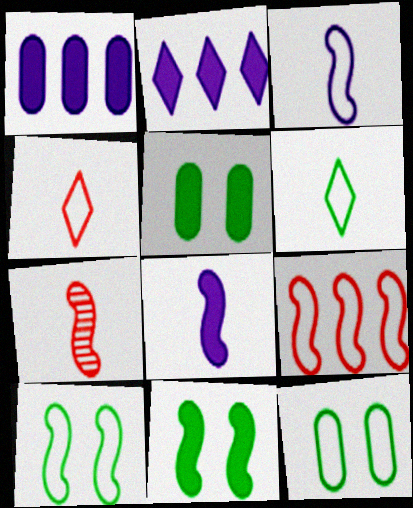[[2, 7, 12], 
[3, 9, 10]]